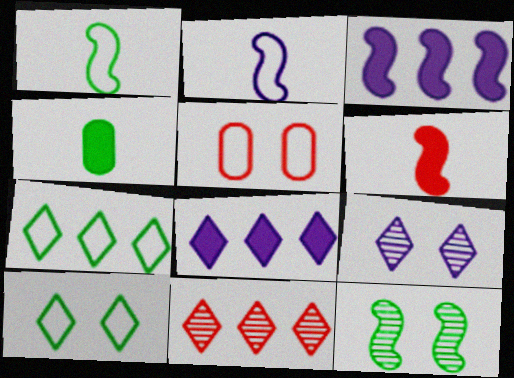[[2, 5, 7], 
[4, 7, 12], 
[5, 6, 11], 
[7, 8, 11]]